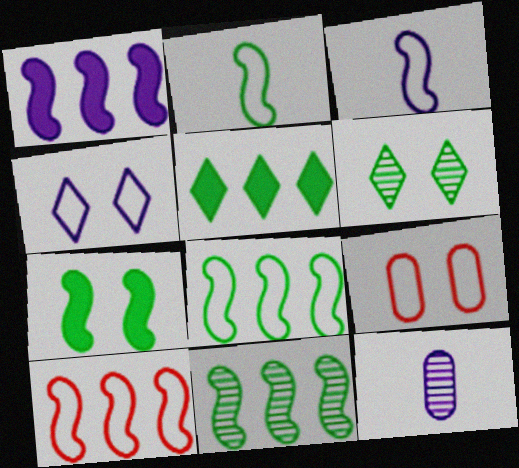[[1, 4, 12], 
[1, 10, 11], 
[2, 7, 11]]